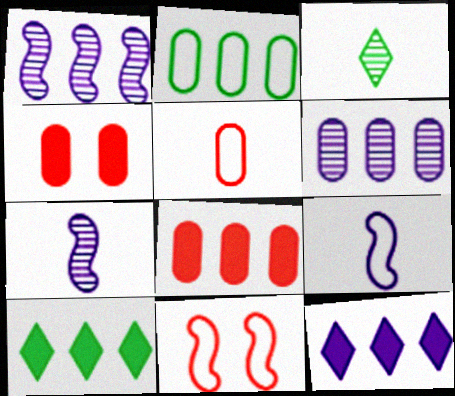[[2, 6, 8]]